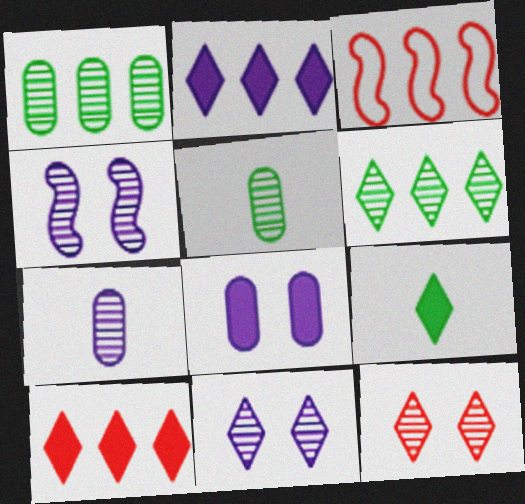[[1, 2, 3]]